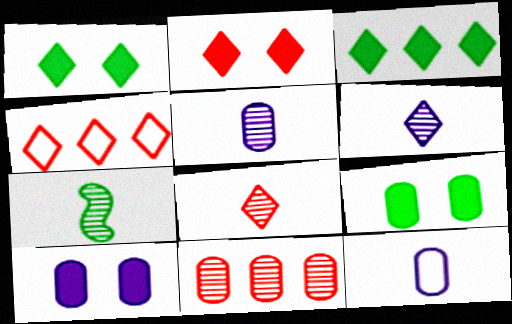[[1, 4, 6], 
[2, 4, 8], 
[4, 7, 10], 
[5, 7, 8], 
[9, 11, 12]]